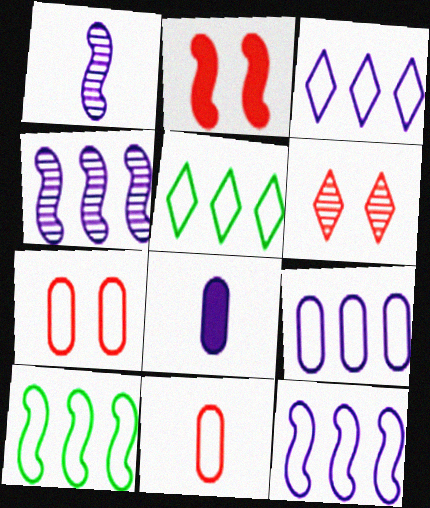[[1, 2, 10], 
[2, 6, 7], 
[3, 9, 12], 
[6, 8, 10]]